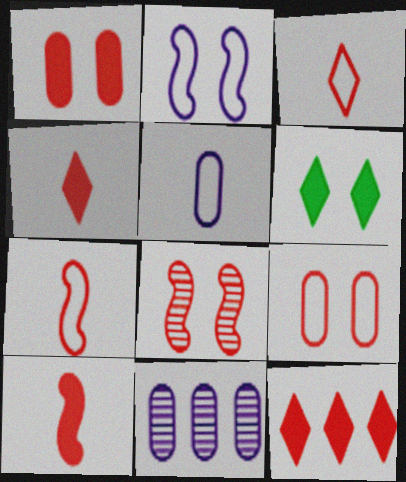[[1, 10, 12], 
[6, 7, 11]]